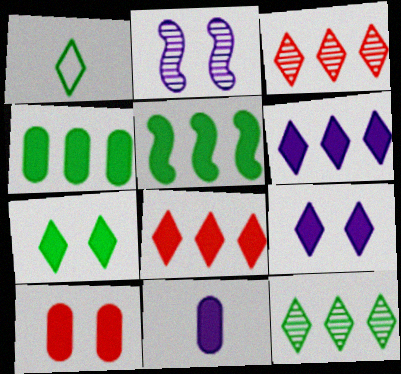[[1, 3, 9], 
[1, 7, 12], 
[4, 10, 11]]